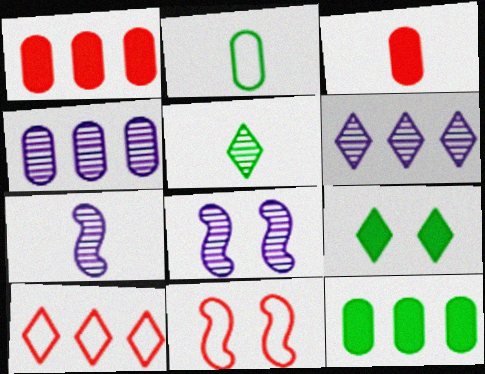[]